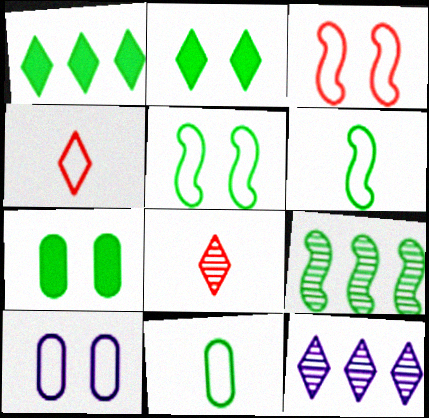[[2, 4, 12], 
[2, 9, 11]]